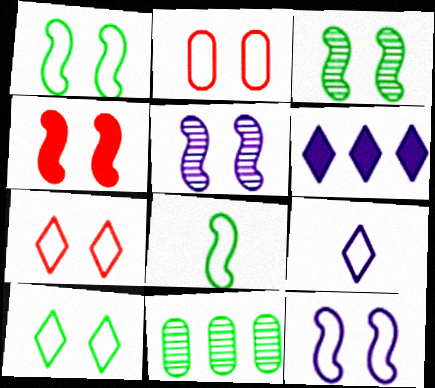[[1, 4, 5], 
[2, 10, 12], 
[3, 4, 12], 
[4, 9, 11]]